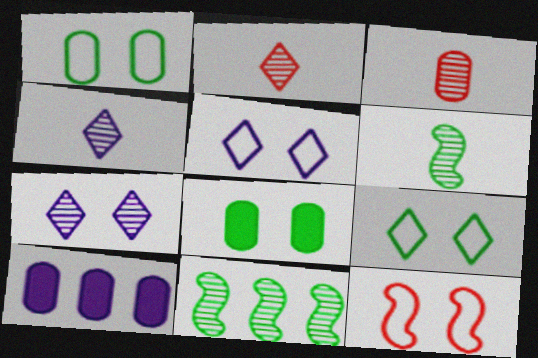[[1, 3, 10], 
[1, 5, 12], 
[3, 4, 6], 
[3, 7, 11], 
[7, 8, 12]]